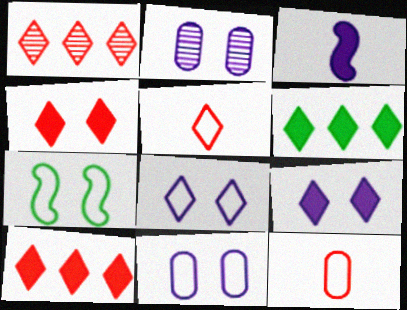[[1, 4, 5], 
[2, 4, 7]]